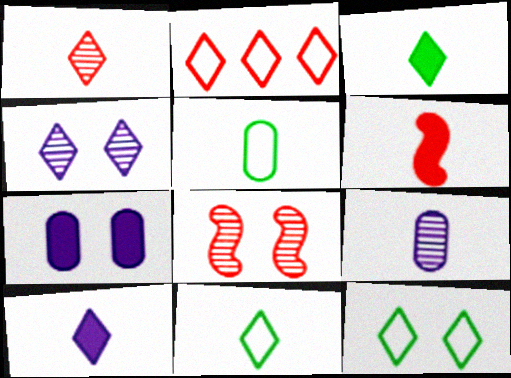[[1, 10, 11], 
[2, 3, 4], 
[6, 9, 11], 
[7, 8, 12]]